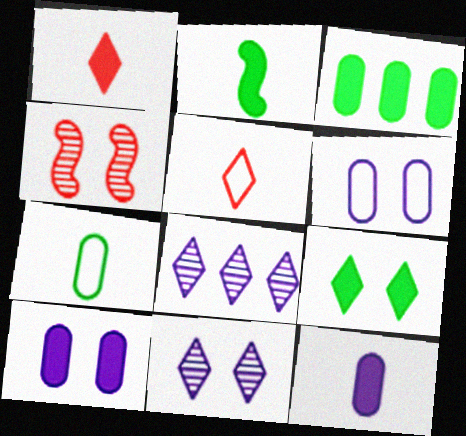[[1, 2, 12], 
[2, 3, 9], 
[4, 6, 9], 
[5, 8, 9]]